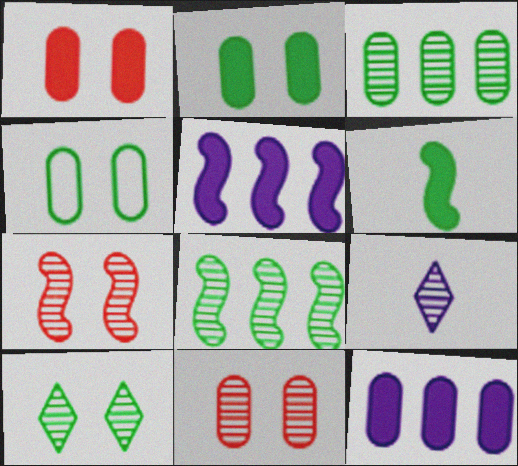[[3, 7, 9], 
[8, 9, 11]]